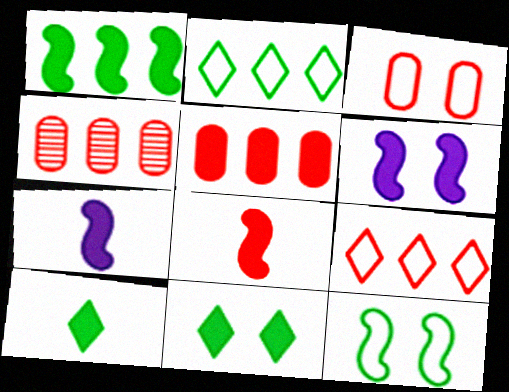[[1, 6, 8], 
[5, 6, 10], 
[5, 7, 11]]